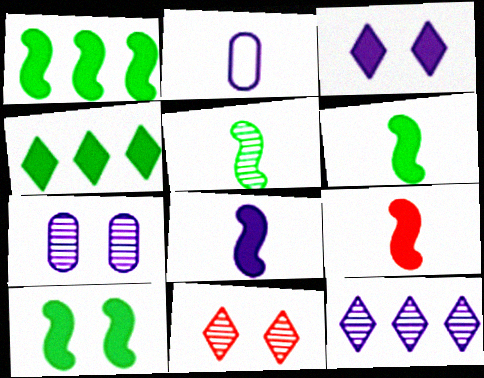[[1, 2, 11], 
[1, 6, 10], 
[6, 8, 9]]